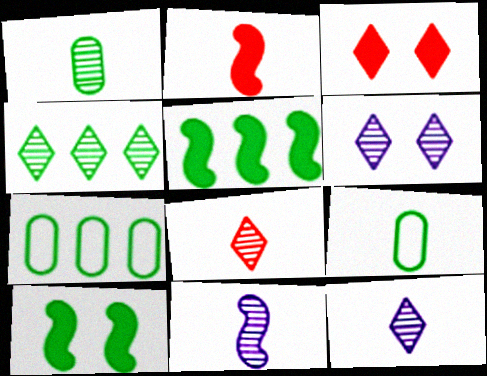[[1, 8, 11], 
[2, 6, 7], 
[2, 9, 12], 
[3, 7, 11], 
[4, 5, 7], 
[4, 6, 8], 
[4, 9, 10]]